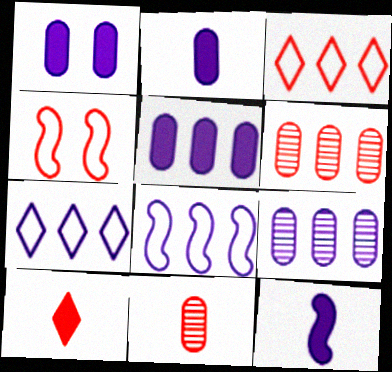[[1, 2, 5], 
[4, 6, 10]]